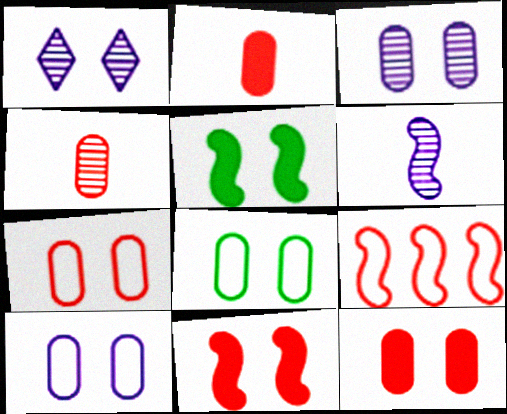[[1, 5, 7], 
[1, 8, 11], 
[3, 8, 12], 
[5, 6, 9], 
[7, 8, 10]]